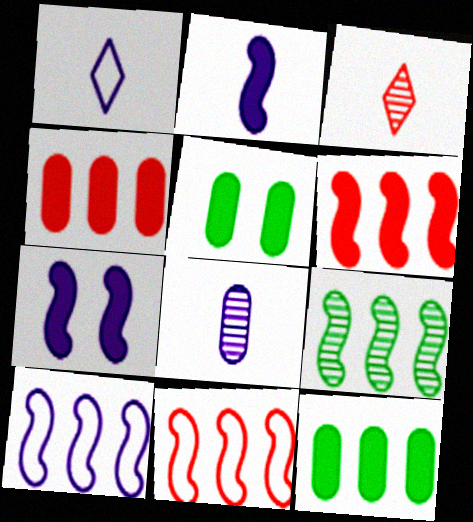[[1, 2, 8], 
[3, 5, 10], 
[6, 9, 10]]